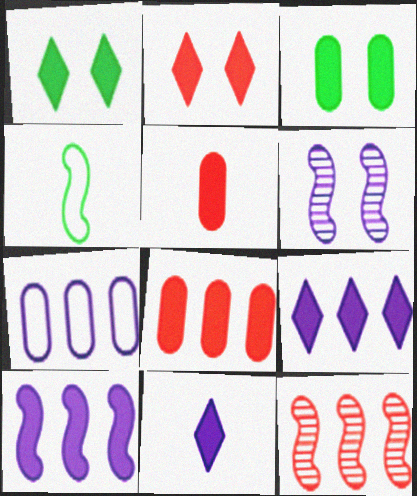[[1, 5, 10], 
[6, 7, 11]]